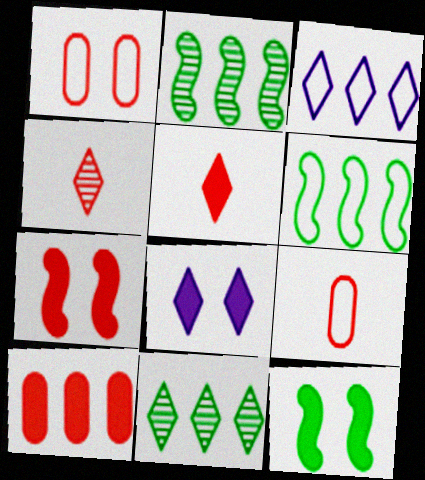[[2, 3, 10], 
[2, 8, 9], 
[5, 7, 10]]